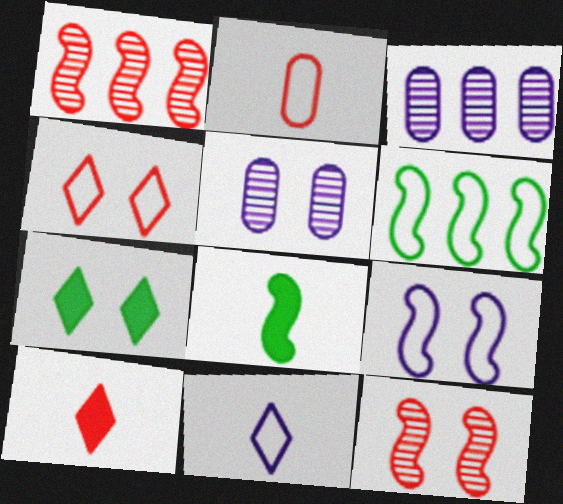[[1, 8, 9], 
[3, 4, 8], 
[5, 6, 10]]